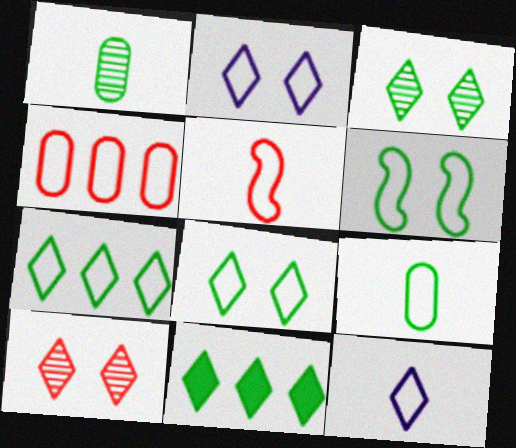[[1, 6, 11], 
[4, 6, 12], 
[5, 9, 12], 
[6, 7, 9], 
[10, 11, 12]]